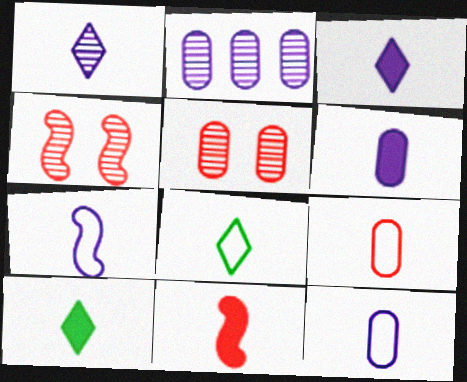[[1, 6, 7], 
[6, 10, 11], 
[7, 8, 9]]